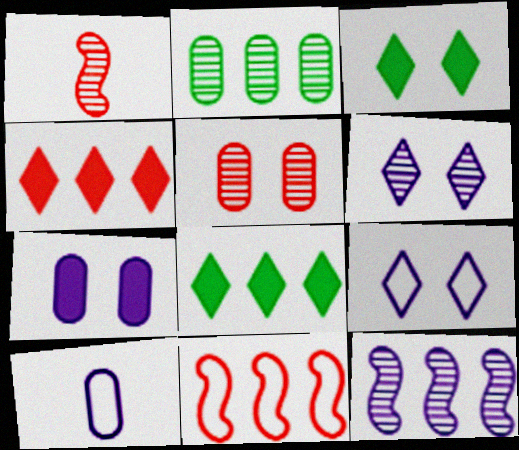[[1, 2, 6]]